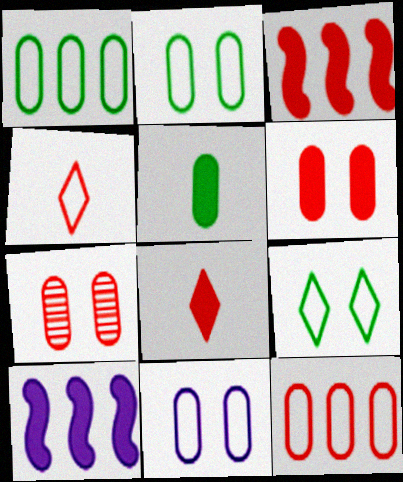[[3, 4, 7], 
[3, 6, 8]]